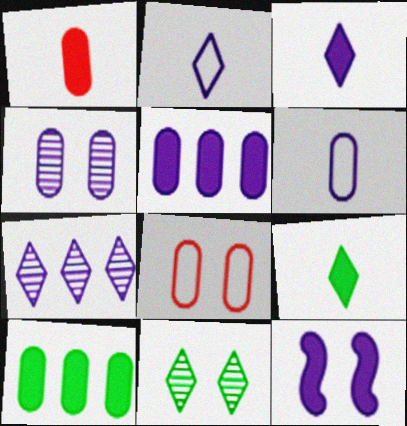[[3, 5, 12], 
[4, 5, 6], 
[6, 7, 12], 
[8, 11, 12]]